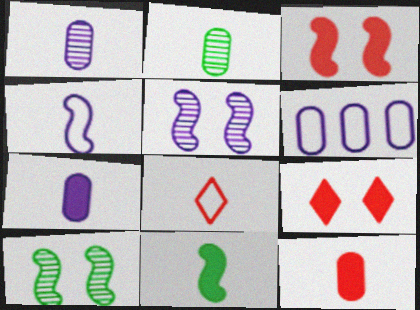[[1, 8, 11]]